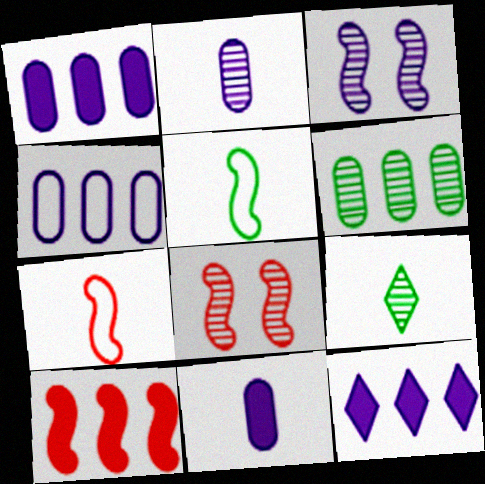[[3, 5, 10], 
[7, 8, 10], 
[7, 9, 11]]